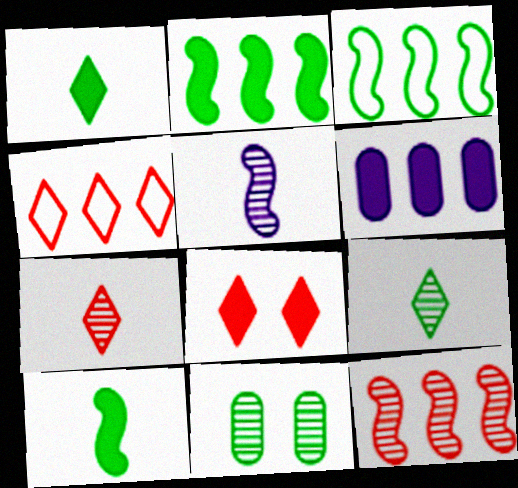[[1, 3, 11], 
[4, 7, 8], 
[6, 8, 10]]